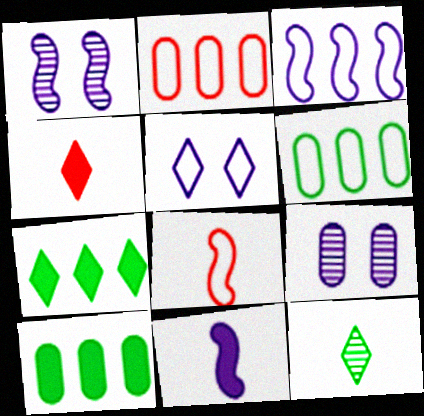[[1, 3, 11], 
[1, 4, 6], 
[5, 6, 8], 
[7, 8, 9]]